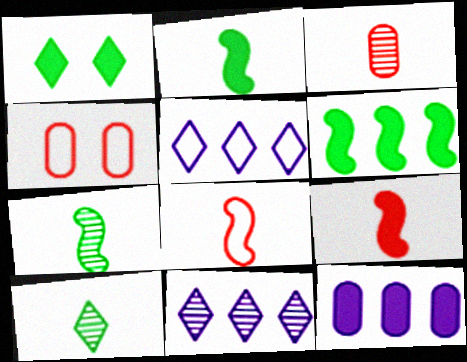[[1, 9, 12], 
[2, 4, 11]]